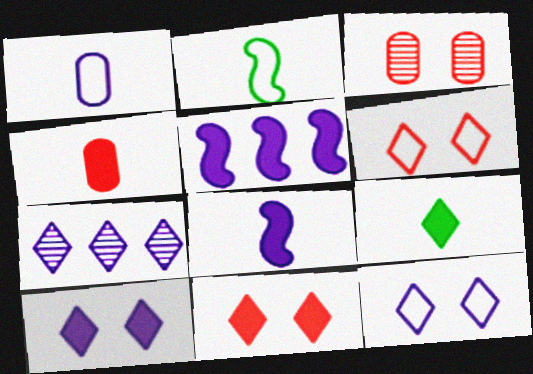[[4, 8, 9], 
[6, 7, 9]]